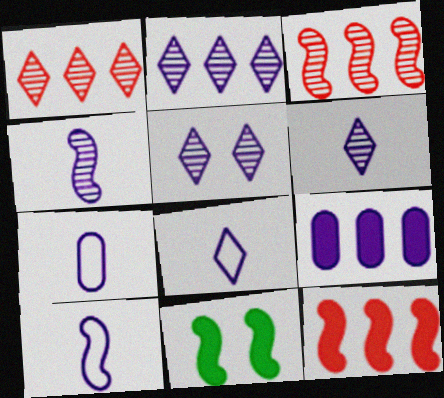[[1, 7, 11], 
[2, 5, 6], 
[3, 10, 11], 
[5, 9, 10], 
[7, 8, 10]]